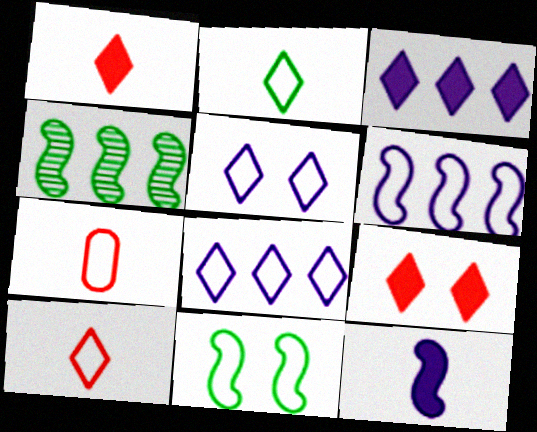[[7, 8, 11]]